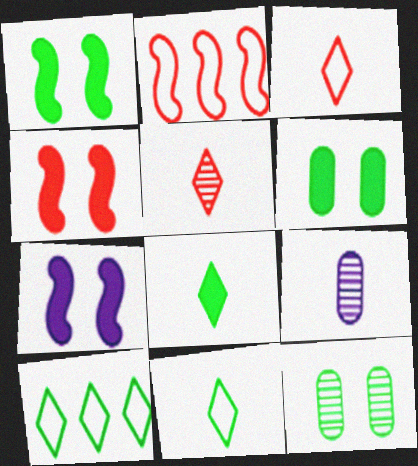[[1, 4, 7], 
[4, 9, 10]]